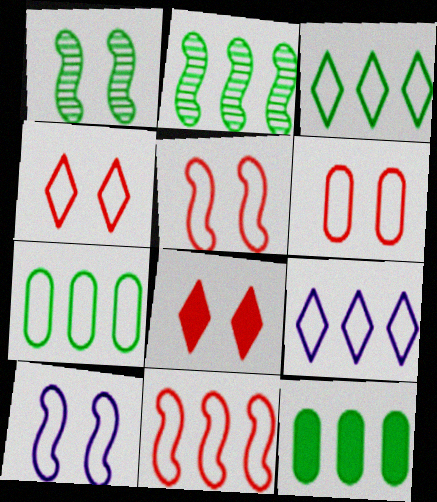[[2, 3, 12], 
[4, 5, 6], 
[7, 9, 11]]